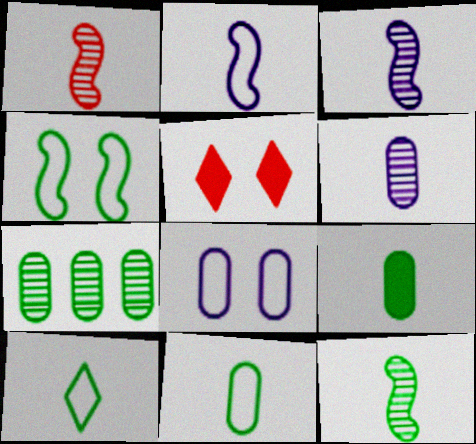[[1, 3, 12], 
[2, 5, 7], 
[9, 10, 12]]